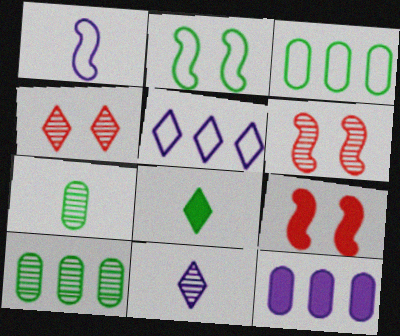[[2, 8, 10], 
[3, 9, 11], 
[4, 5, 8], 
[5, 7, 9], 
[6, 10, 11], 
[8, 9, 12]]